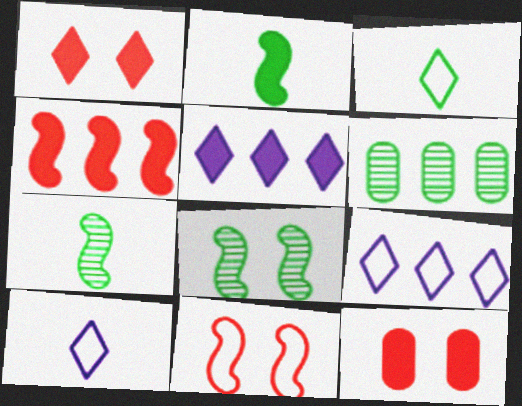[[2, 5, 12], 
[4, 6, 9], 
[7, 9, 12]]